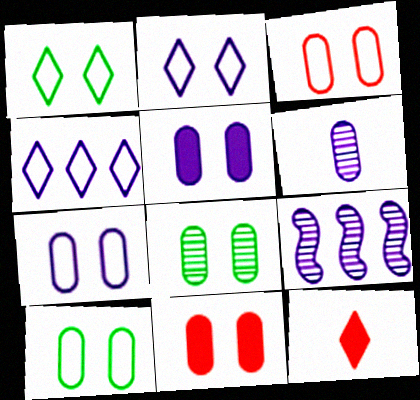[[3, 5, 8], 
[3, 7, 10], 
[7, 8, 11], 
[9, 10, 12]]